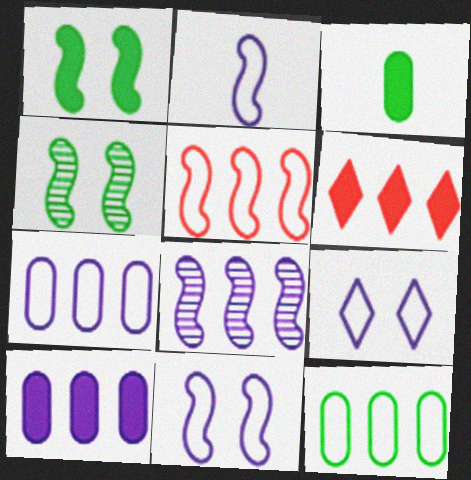[[2, 7, 9], 
[6, 8, 12]]